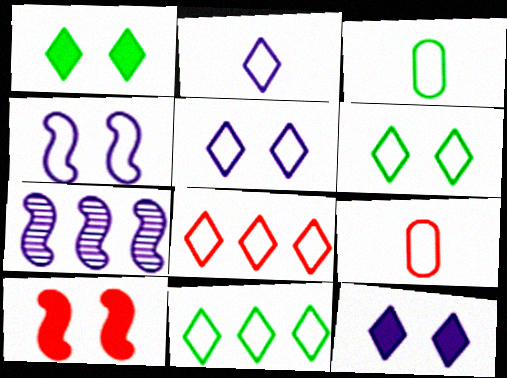[[1, 7, 9], 
[2, 6, 8], 
[3, 4, 8], 
[4, 9, 11]]